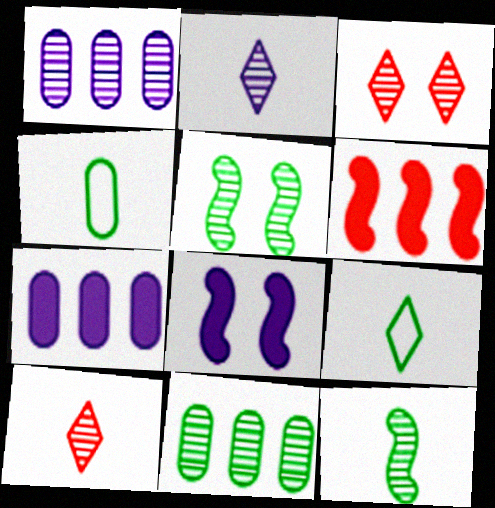[[1, 3, 12], 
[1, 5, 10]]